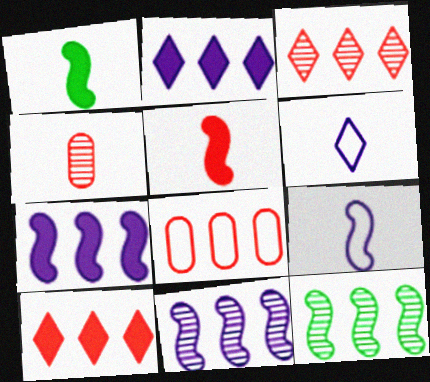[[1, 4, 6], 
[2, 8, 12]]